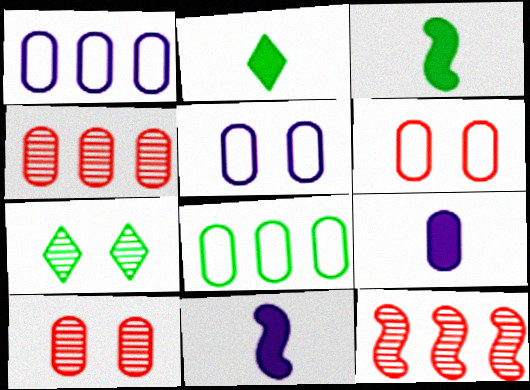[[2, 5, 12], 
[3, 7, 8], 
[8, 9, 10]]